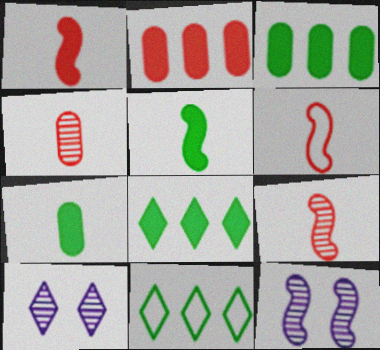[[1, 6, 9], 
[3, 6, 10]]